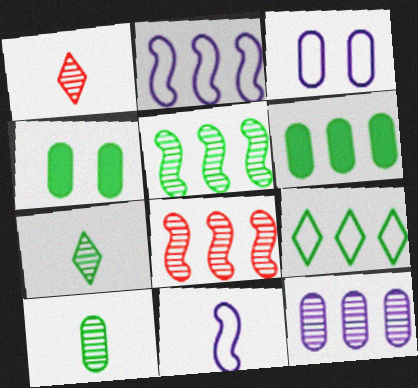[[1, 2, 4], 
[5, 6, 9]]